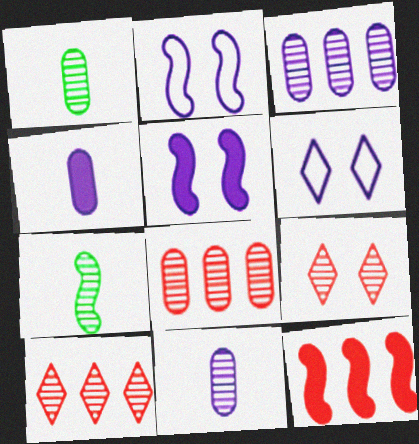[[1, 6, 12], 
[2, 7, 12], 
[3, 7, 9]]